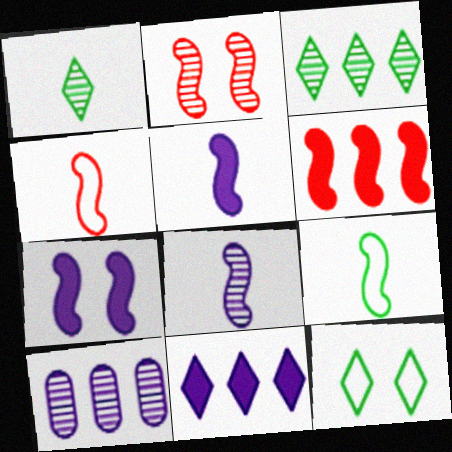[[1, 2, 10], 
[2, 4, 6]]